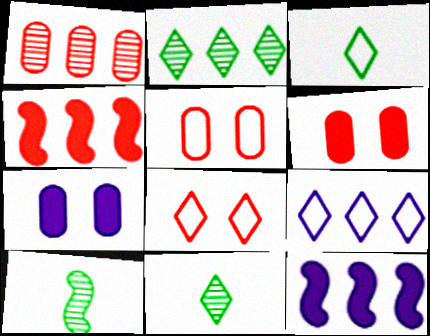[[3, 8, 9], 
[5, 11, 12], 
[6, 9, 10]]